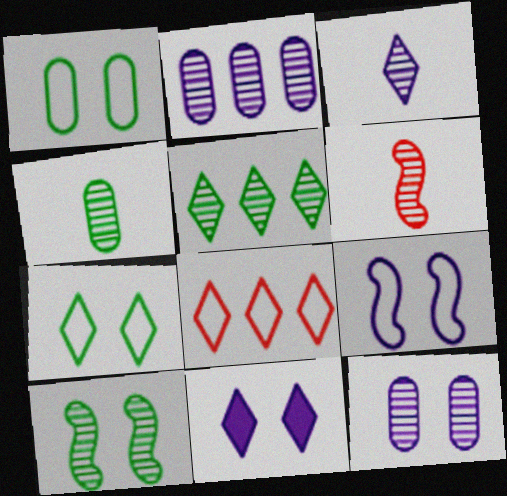[[3, 4, 6], 
[4, 5, 10], 
[5, 6, 12], 
[9, 11, 12]]